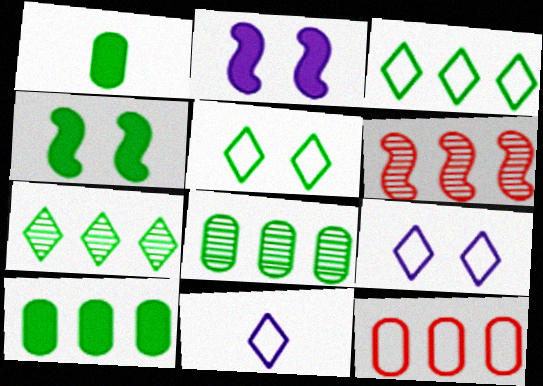[[1, 6, 9]]